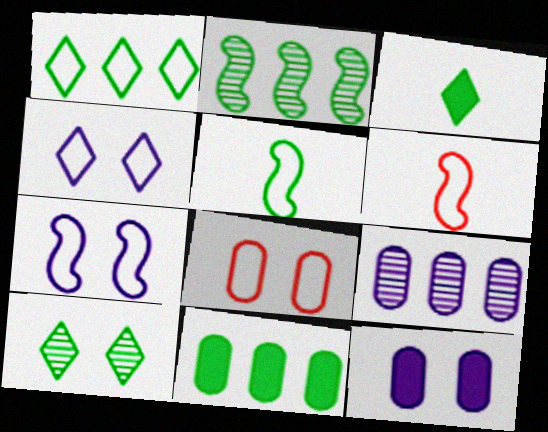[[1, 2, 11], 
[1, 3, 10], 
[5, 10, 11]]